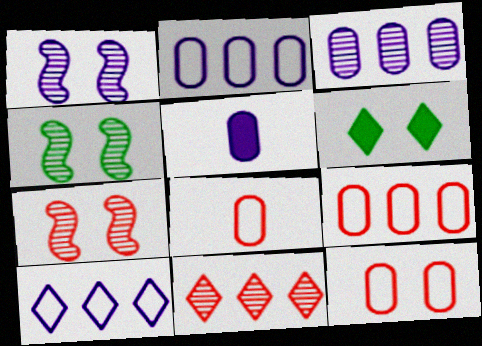[[1, 4, 7], 
[1, 5, 10], 
[1, 6, 12], 
[8, 9, 12]]